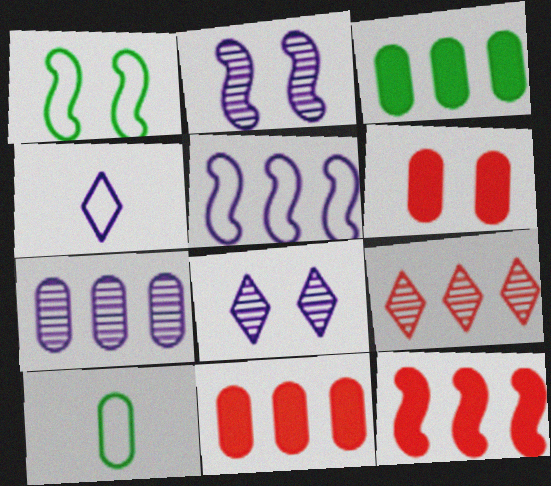[[1, 6, 8], 
[3, 5, 9], 
[6, 7, 10], 
[8, 10, 12]]